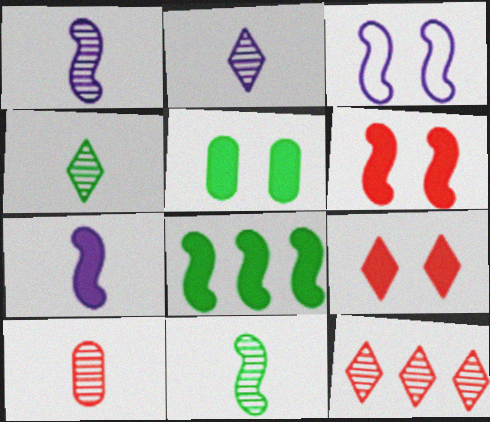[[1, 4, 10], 
[2, 10, 11], 
[6, 7, 8]]